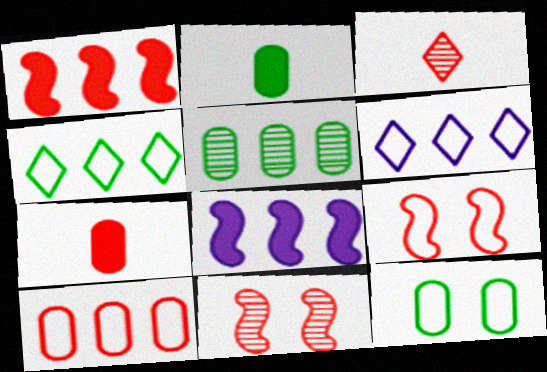[[1, 5, 6], 
[2, 5, 12], 
[2, 6, 11], 
[3, 8, 12]]